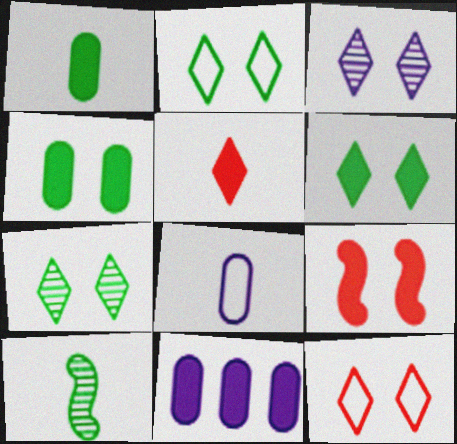[[2, 6, 7], 
[3, 6, 12], 
[5, 8, 10], 
[10, 11, 12]]